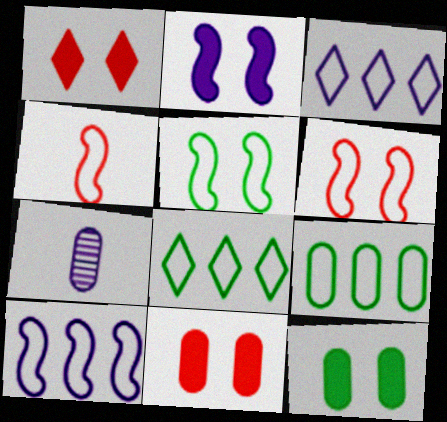[[1, 2, 12], 
[2, 3, 7], 
[4, 5, 10], 
[7, 9, 11]]